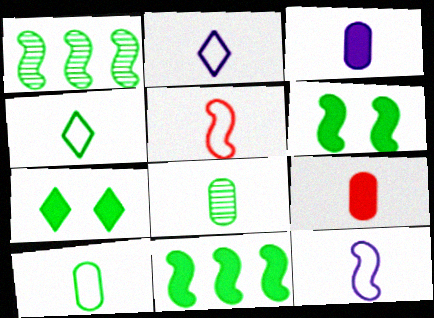[[1, 7, 10], 
[2, 5, 10]]